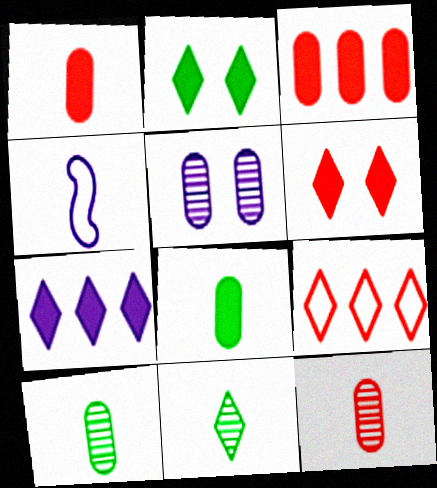[[1, 4, 11], 
[4, 5, 7]]